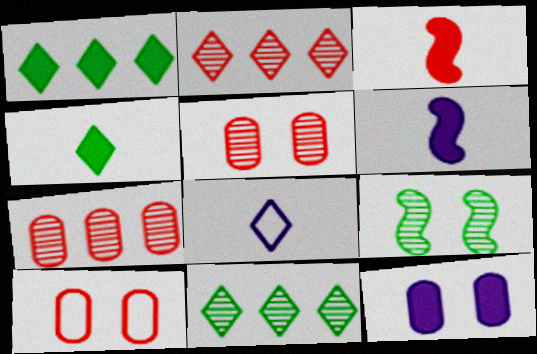[[1, 3, 12], 
[2, 3, 10], 
[6, 10, 11]]